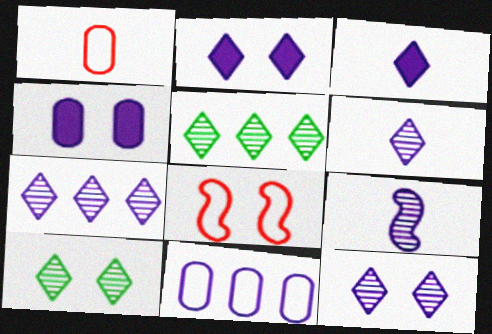[[2, 9, 11], 
[4, 8, 10], 
[6, 7, 12]]